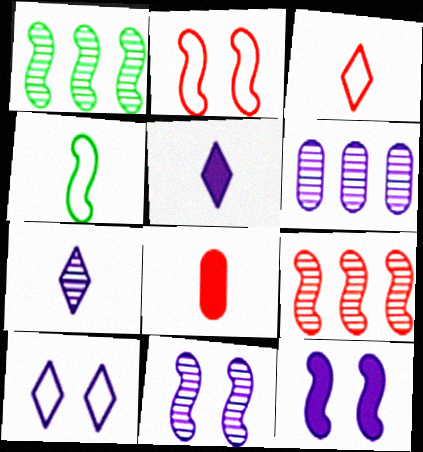[[1, 8, 10], 
[4, 7, 8], 
[4, 9, 12], 
[6, 7, 11]]